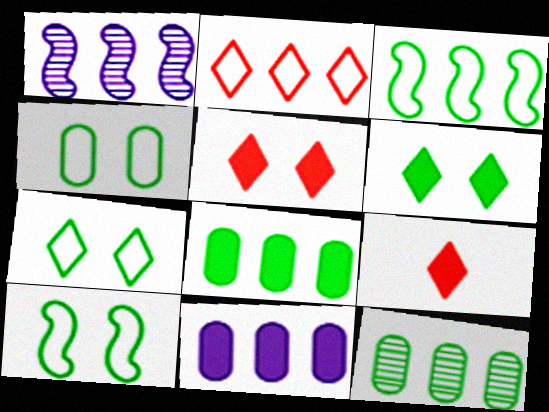[[1, 2, 8], 
[1, 4, 9], 
[4, 7, 10]]